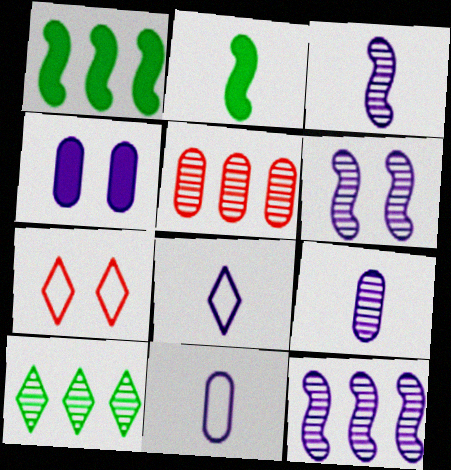[[1, 7, 9], 
[3, 6, 12], 
[4, 8, 12], 
[5, 10, 12]]